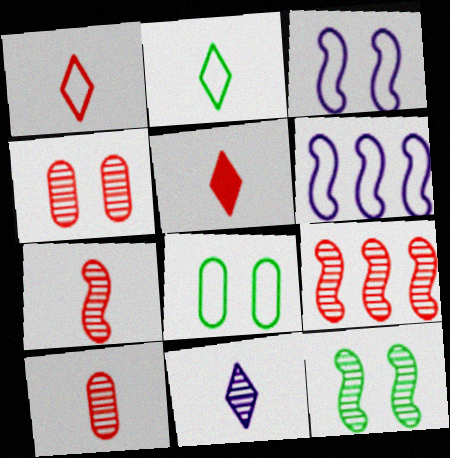[[1, 6, 8], 
[2, 5, 11]]